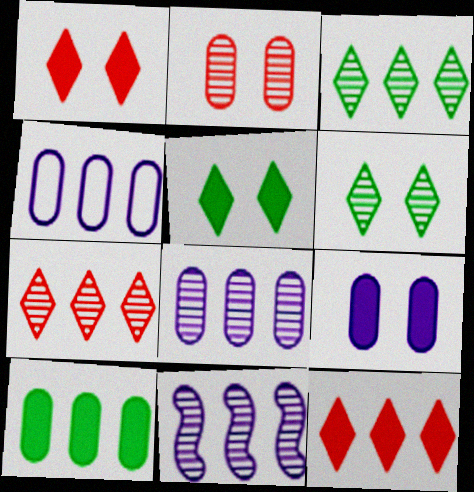[]